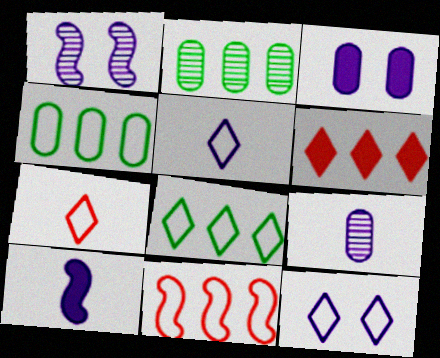[[1, 3, 12], 
[5, 9, 10], 
[7, 8, 12]]